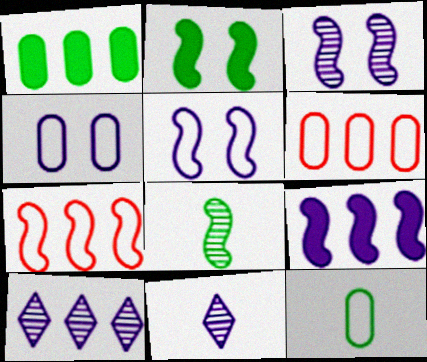[[1, 7, 10], 
[2, 6, 11], 
[4, 6, 12], 
[4, 9, 11]]